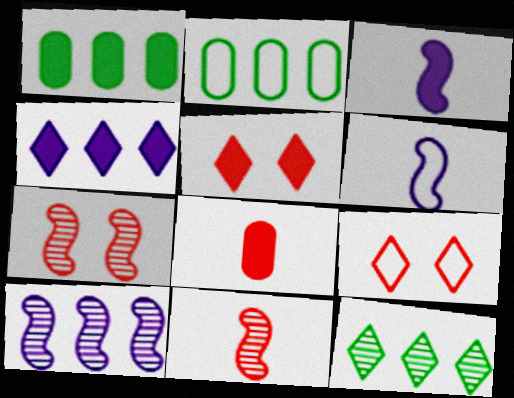[[1, 3, 5], 
[2, 6, 9]]